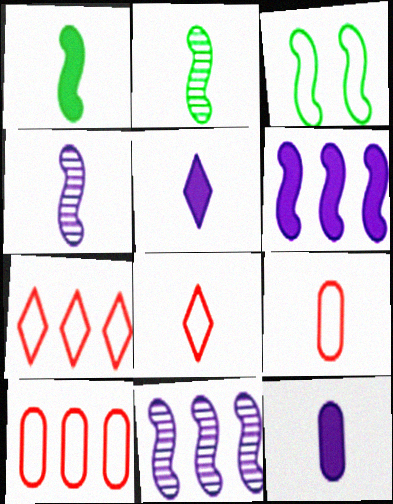[[2, 5, 9], 
[2, 8, 12]]